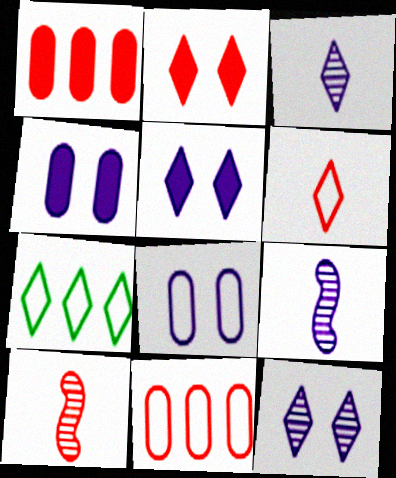[[2, 3, 7], 
[2, 10, 11], 
[4, 7, 10]]